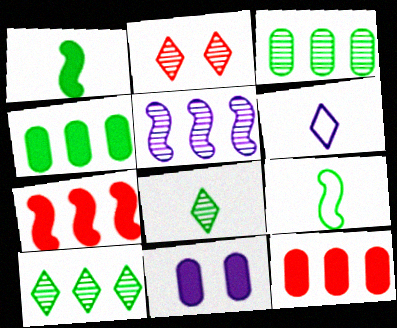[[5, 6, 11]]